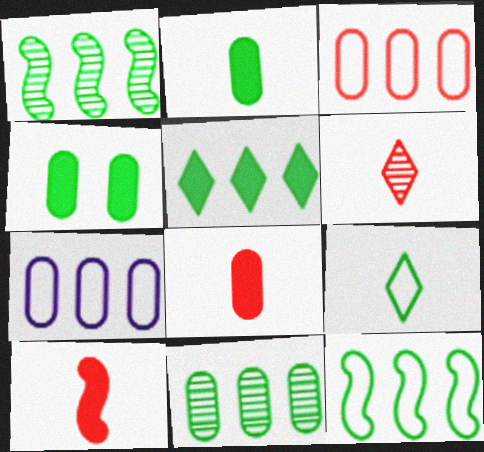[[1, 4, 9], 
[5, 11, 12]]